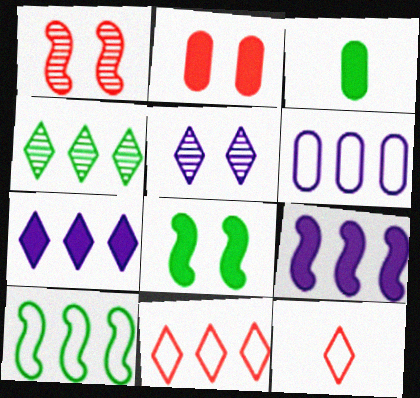[[4, 7, 11], 
[6, 10, 11]]